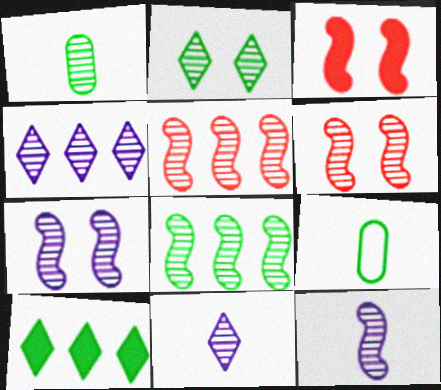[[1, 2, 8], 
[1, 4, 6], 
[3, 4, 9], 
[6, 8, 12]]